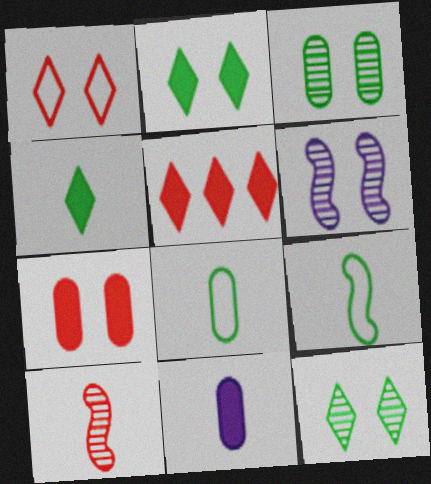[[5, 6, 8]]